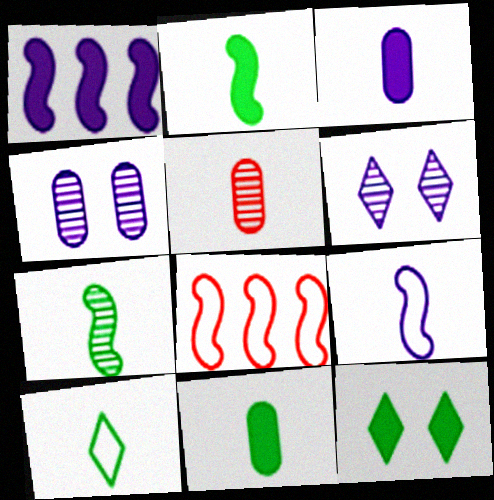[[6, 8, 11], 
[7, 10, 11]]